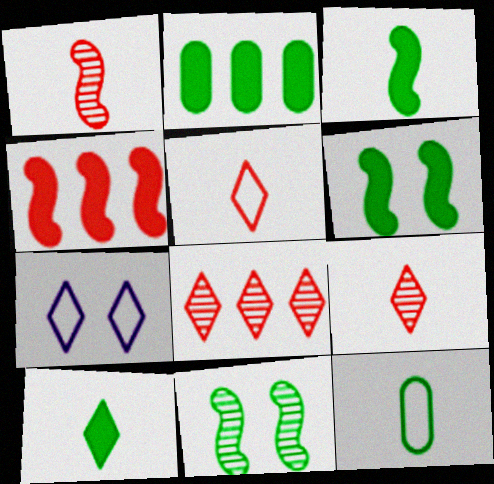[[1, 2, 7], 
[2, 6, 10], 
[7, 8, 10]]